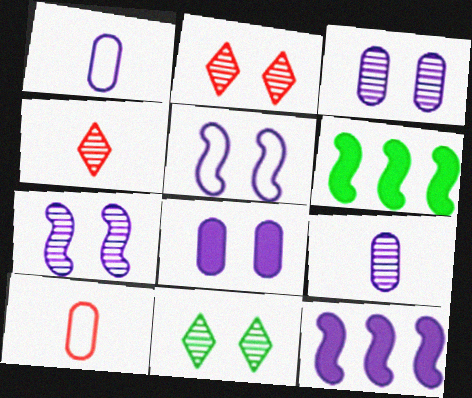[[1, 2, 6], 
[10, 11, 12]]